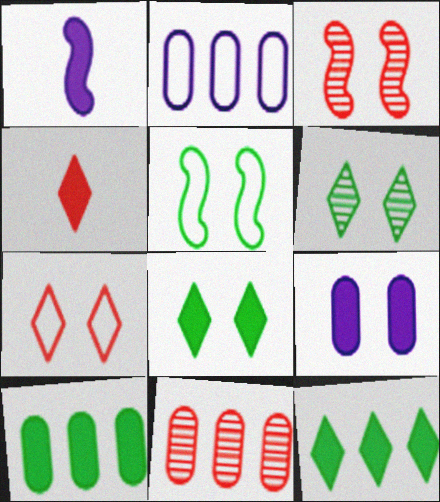[[2, 10, 11]]